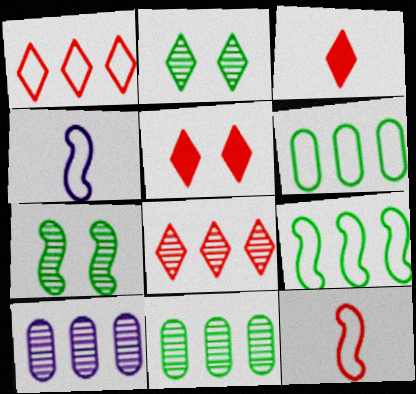[[4, 5, 11]]